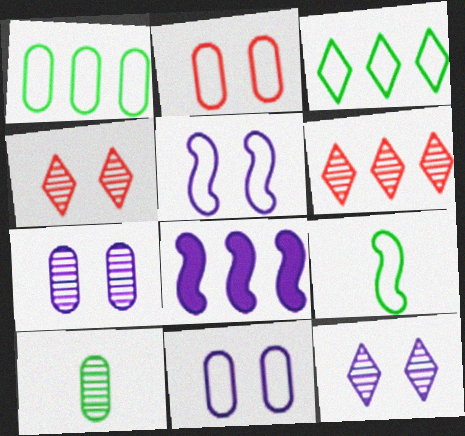[[1, 6, 8]]